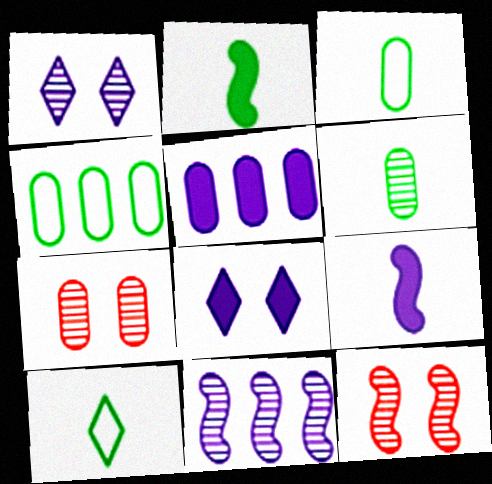[[2, 6, 10], 
[3, 5, 7], 
[5, 8, 9], 
[5, 10, 12]]